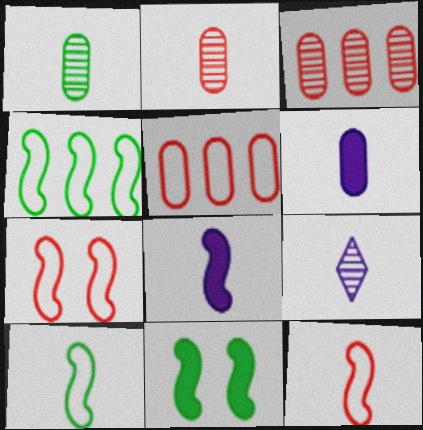[[5, 9, 11]]